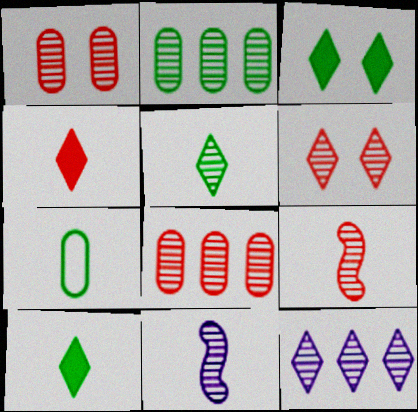[[2, 6, 11], 
[4, 7, 11], 
[5, 6, 12], 
[6, 8, 9]]